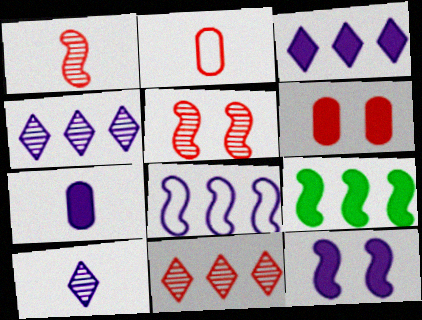[[3, 7, 12]]